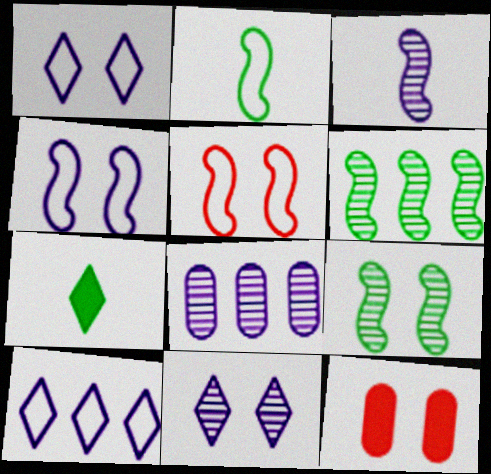[[1, 9, 12], 
[3, 8, 11], 
[5, 7, 8]]